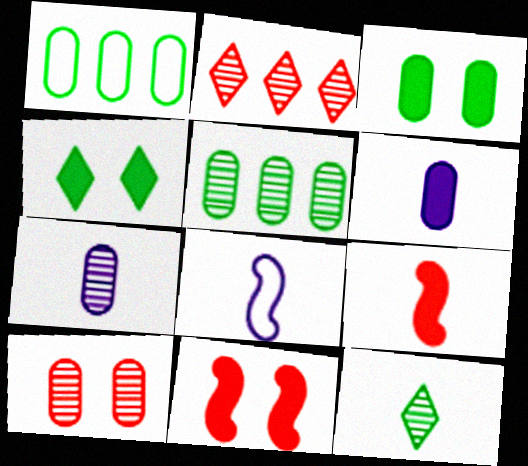[[1, 6, 10], 
[2, 3, 8], 
[5, 7, 10]]